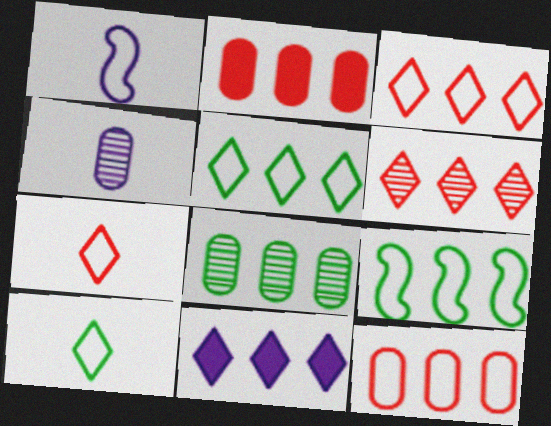[[5, 6, 11]]